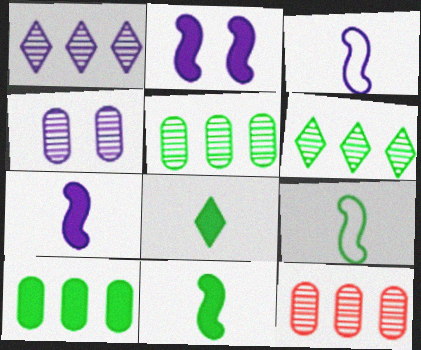[]